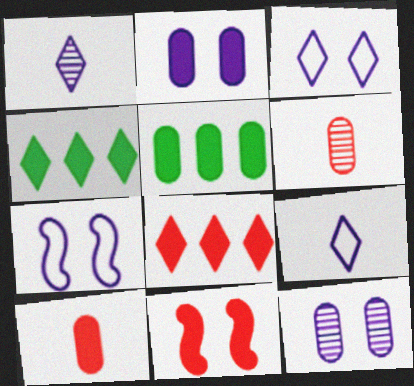[[2, 5, 10], 
[4, 6, 7], 
[8, 10, 11]]